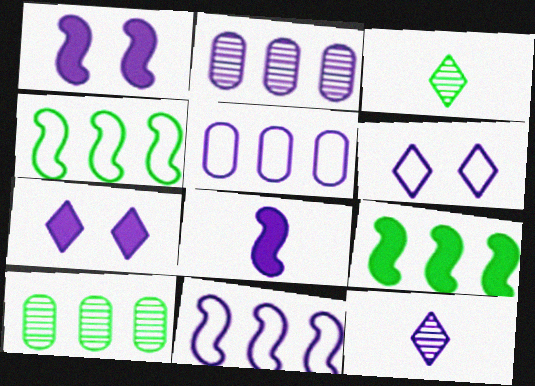[[1, 5, 12], 
[2, 6, 8]]